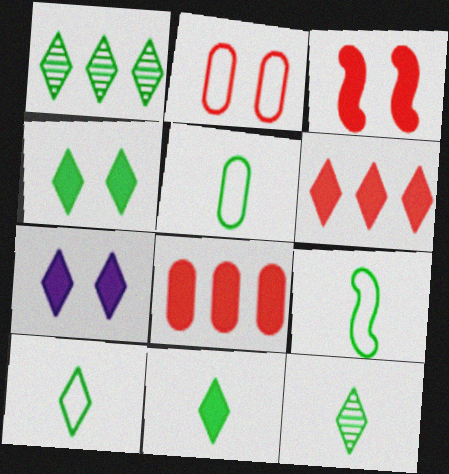[[1, 4, 10], 
[5, 9, 10], 
[6, 7, 11], 
[10, 11, 12]]